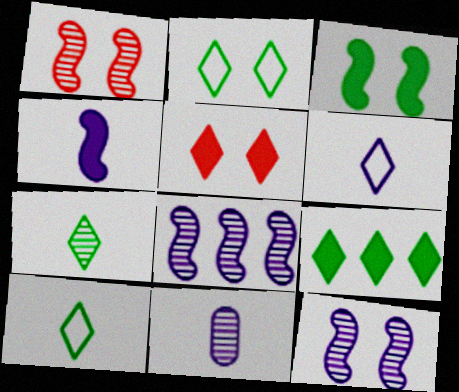[[2, 7, 9], 
[4, 6, 11]]